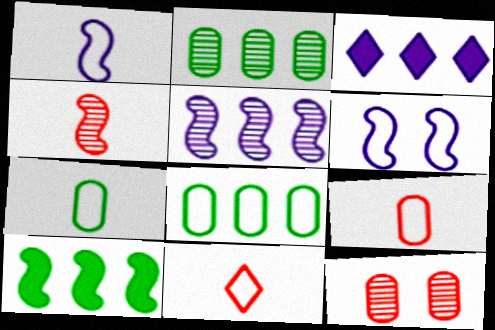[[1, 7, 11], 
[4, 6, 10], 
[6, 8, 11]]